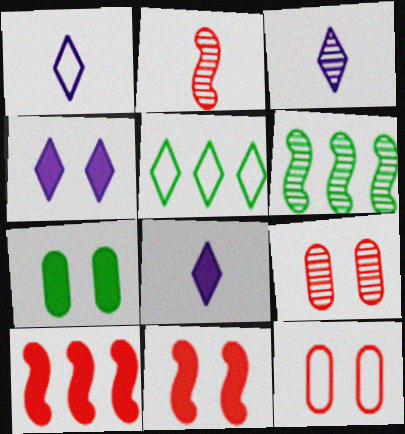[[1, 3, 8], 
[3, 6, 9], 
[4, 7, 11], 
[6, 8, 12], 
[7, 8, 10]]